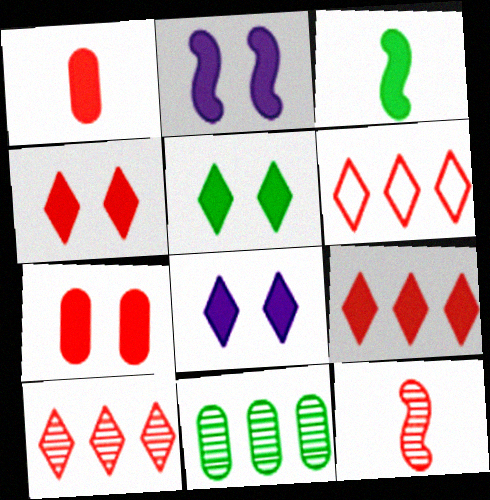[[2, 5, 7], 
[4, 5, 8], 
[6, 7, 12], 
[6, 9, 10]]